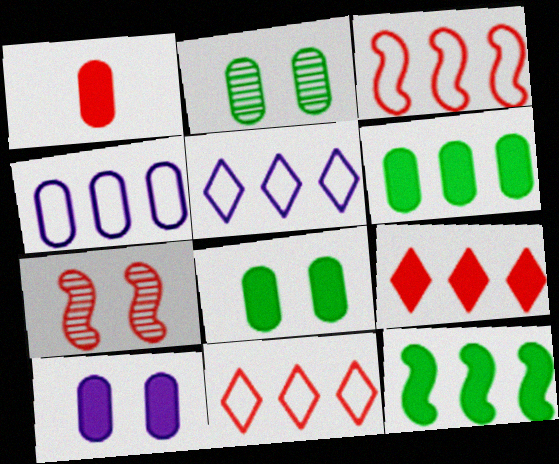[[1, 2, 4], 
[1, 6, 10], 
[1, 7, 11]]